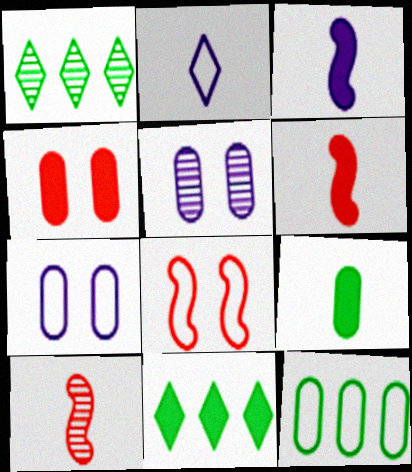[[1, 5, 10], 
[1, 6, 7], 
[2, 8, 12], 
[2, 9, 10], 
[3, 4, 11], 
[7, 10, 11]]